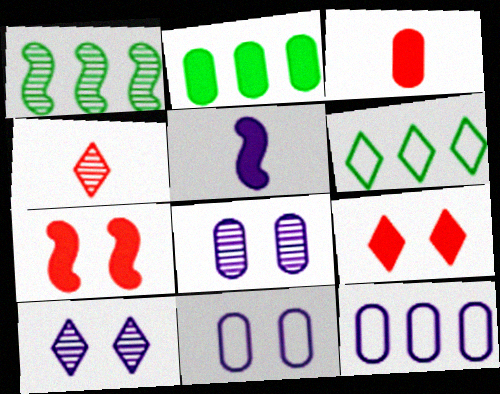[[1, 2, 6], 
[1, 4, 8], 
[2, 5, 9], 
[5, 10, 12]]